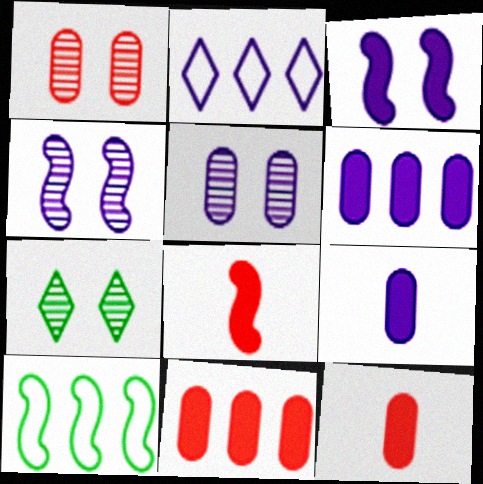[[1, 4, 7], 
[2, 4, 9], 
[4, 8, 10]]